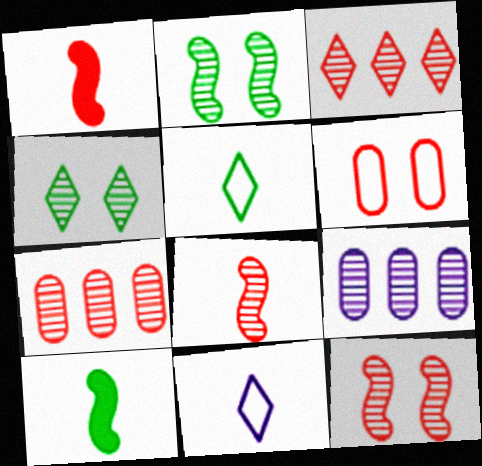[[1, 3, 6], 
[4, 8, 9]]